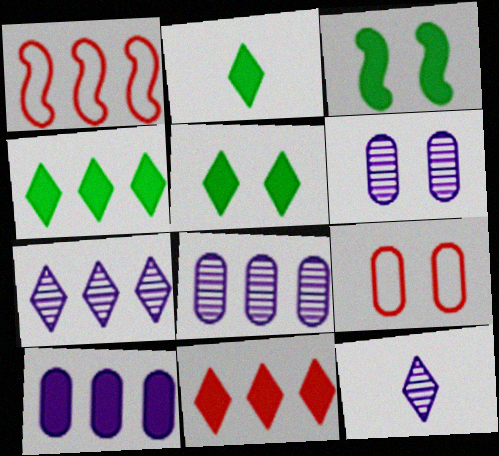[[1, 2, 6], 
[1, 4, 8], 
[2, 4, 5]]